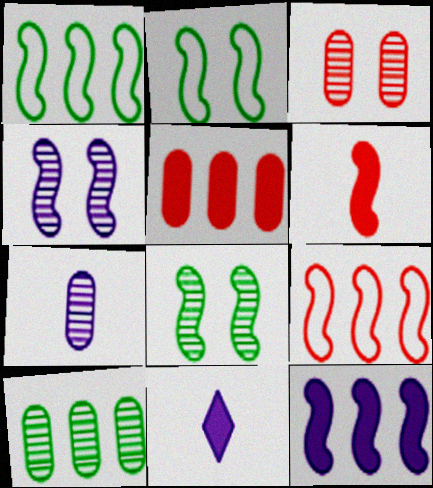[[1, 3, 11], 
[1, 4, 6], 
[3, 7, 10]]